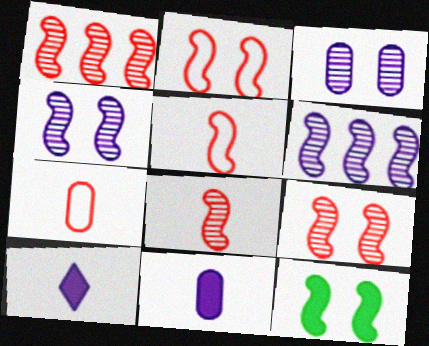[[1, 8, 9], 
[2, 4, 12], 
[5, 6, 12]]